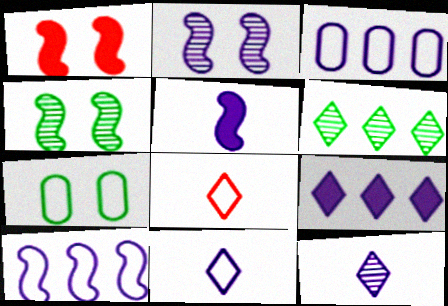[[2, 5, 10], 
[7, 8, 10]]